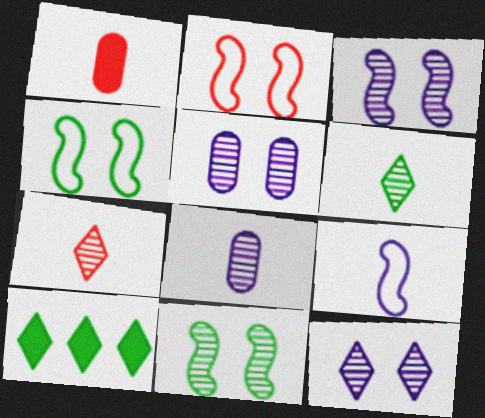[[1, 6, 9], 
[2, 8, 10], 
[3, 5, 12]]